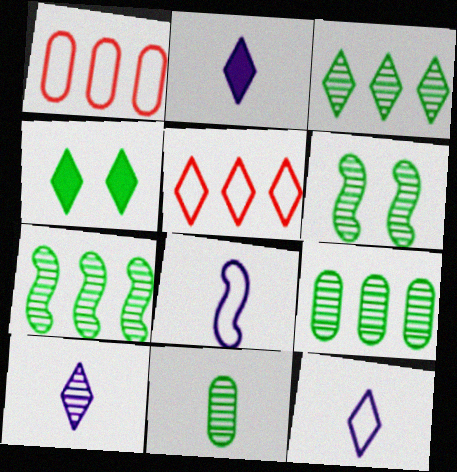[[1, 2, 6], 
[2, 10, 12], 
[3, 6, 11], 
[3, 7, 9], 
[4, 5, 10]]